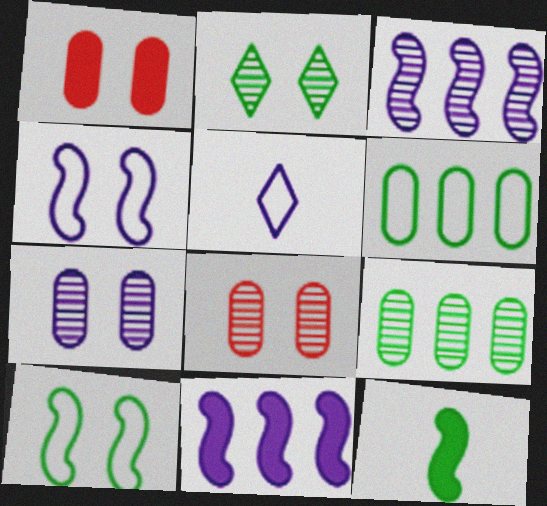[[1, 2, 4], 
[2, 6, 12], 
[5, 7, 11]]